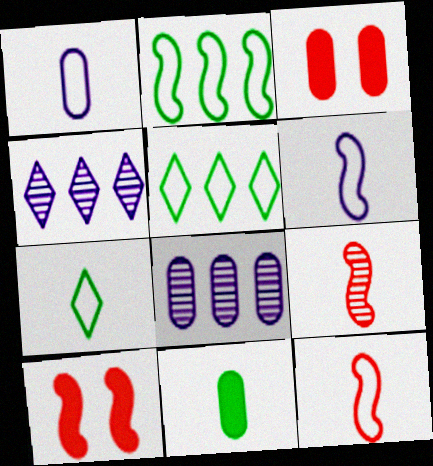[[1, 7, 12], 
[7, 8, 10]]